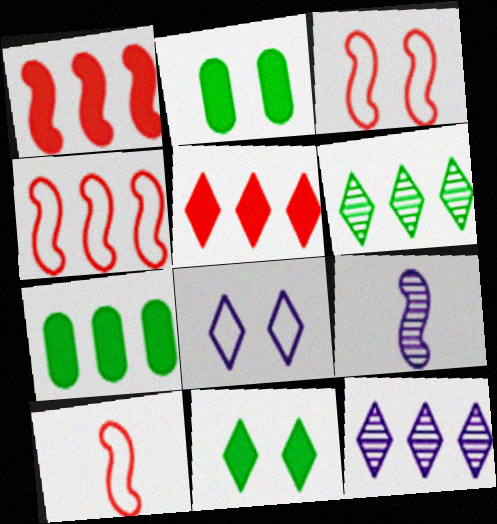[[2, 10, 12], 
[3, 4, 10], 
[4, 7, 12]]